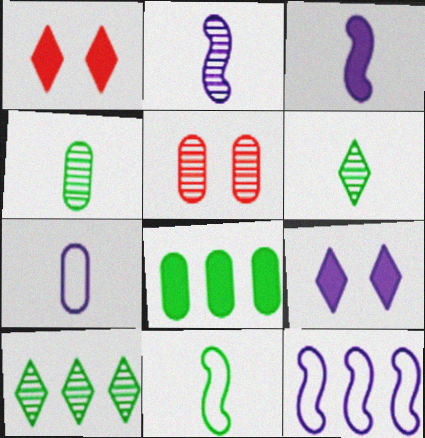[[1, 3, 8], 
[1, 4, 12], 
[2, 5, 10], 
[5, 7, 8]]